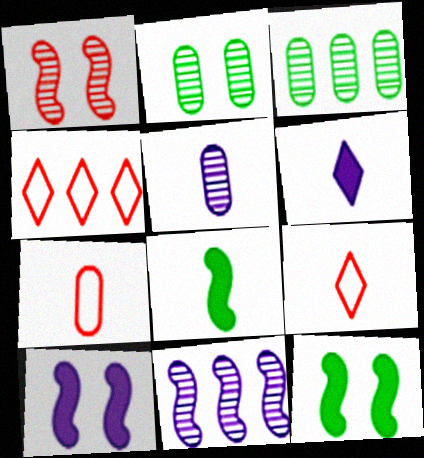[[3, 9, 10], 
[4, 5, 12], 
[5, 8, 9]]